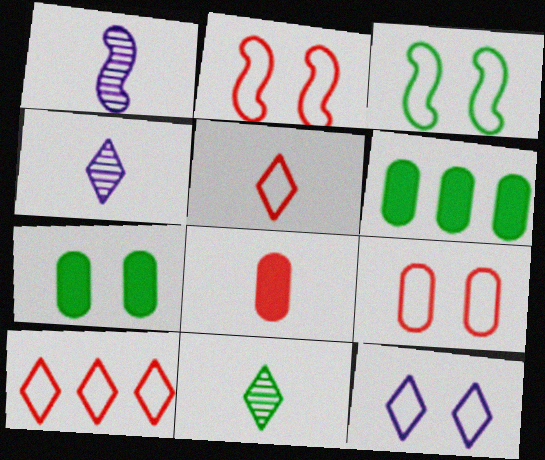[[1, 7, 10], 
[2, 4, 6], 
[3, 6, 11], 
[3, 9, 12]]